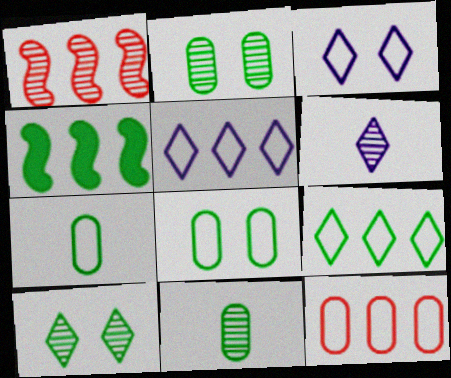[[1, 2, 6], 
[4, 7, 10]]